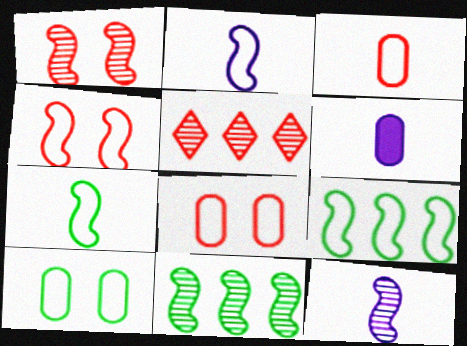[[1, 11, 12], 
[2, 4, 9]]